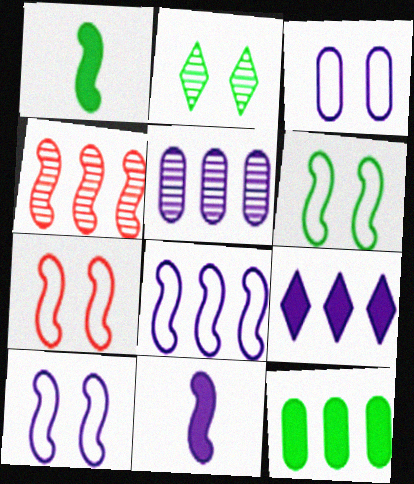[[1, 4, 10], 
[4, 6, 11], 
[5, 8, 9], 
[6, 7, 10]]